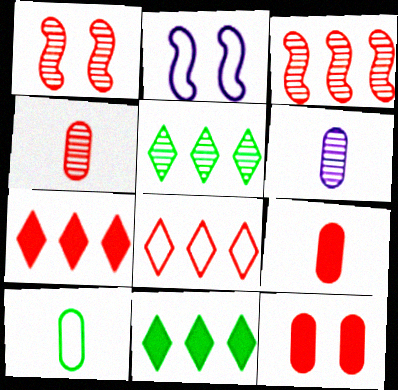[[1, 5, 6], 
[1, 8, 9], 
[2, 4, 11], 
[2, 5, 9], 
[2, 8, 10], 
[6, 9, 10]]